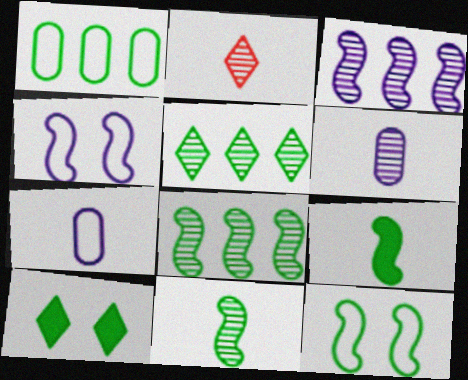[[1, 10, 11], 
[2, 6, 11], 
[2, 7, 9], 
[8, 9, 12]]